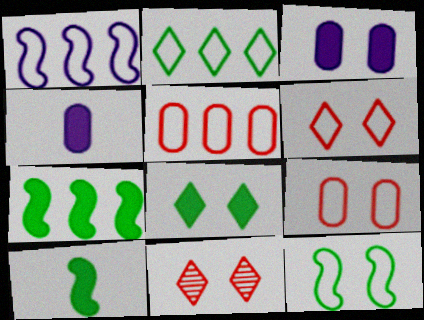[[1, 2, 5], 
[3, 11, 12]]